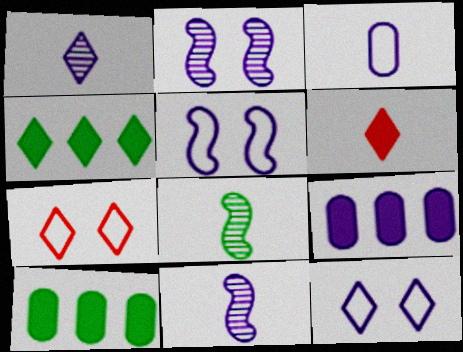[[1, 4, 7], 
[1, 5, 9], 
[3, 6, 8], 
[7, 8, 9], 
[7, 10, 11], 
[9, 11, 12]]